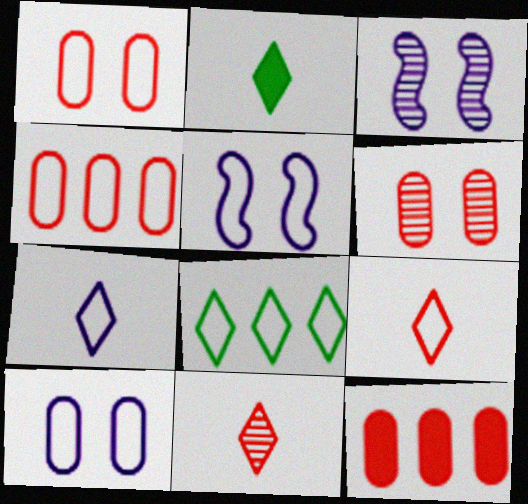[[2, 3, 4], 
[2, 7, 11]]